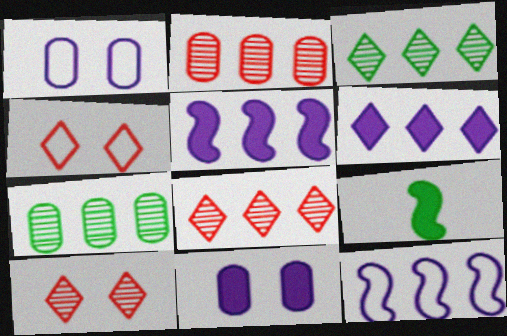[[1, 8, 9]]